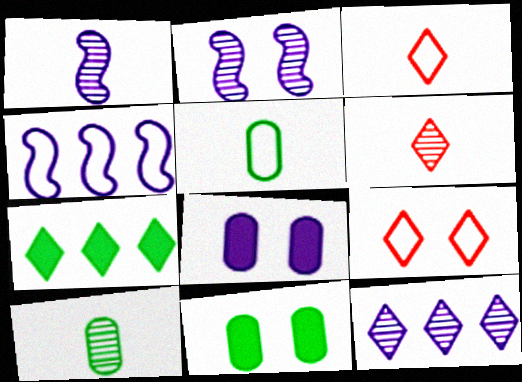[[1, 6, 10], 
[2, 9, 11], 
[4, 5, 9], 
[4, 6, 11]]